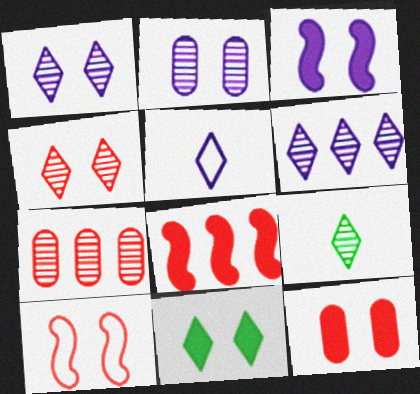[[2, 10, 11], 
[3, 11, 12], 
[4, 6, 9], 
[4, 10, 12]]